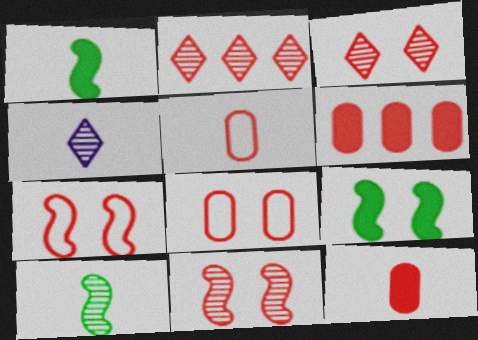[[1, 4, 5], 
[2, 7, 12]]